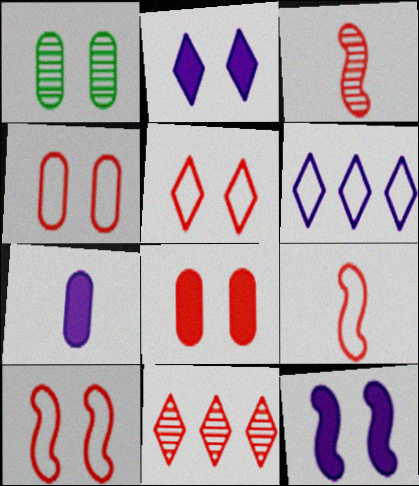[[1, 2, 10], 
[1, 5, 12], 
[4, 5, 10], 
[8, 9, 11]]